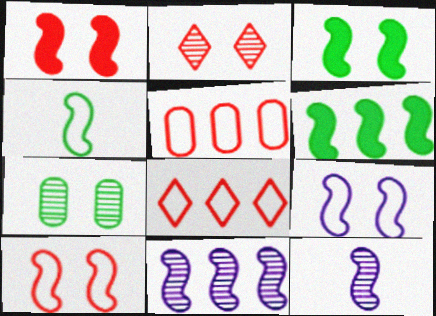[[1, 4, 11], 
[6, 10, 12]]